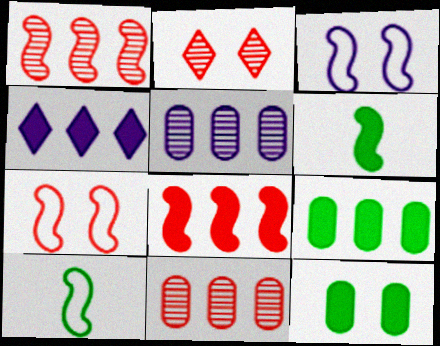[[1, 3, 6], 
[2, 3, 12], 
[4, 8, 9]]